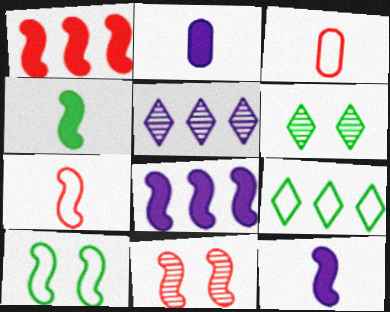[[1, 7, 11], 
[2, 9, 11], 
[3, 6, 8]]